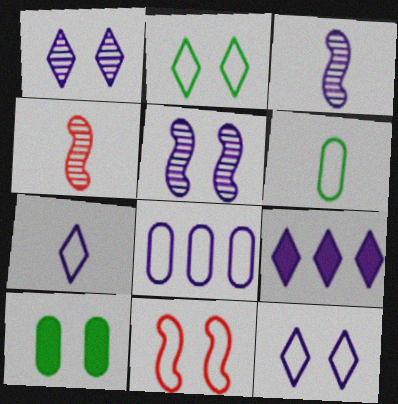[[1, 7, 9], 
[1, 10, 11]]